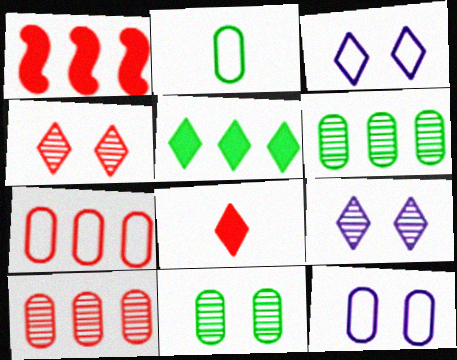[[1, 2, 9], 
[2, 7, 12]]